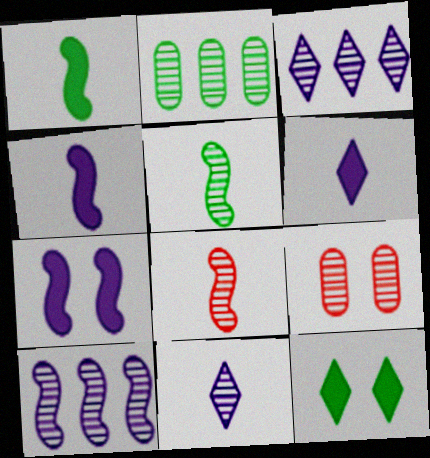[[3, 5, 9]]